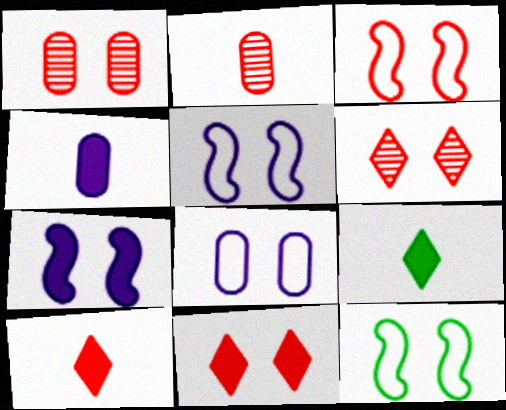[[1, 3, 11], 
[3, 5, 12]]